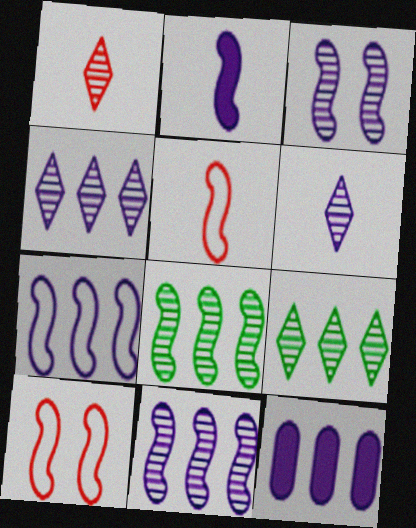[[2, 3, 7], 
[2, 8, 10], 
[4, 7, 12]]